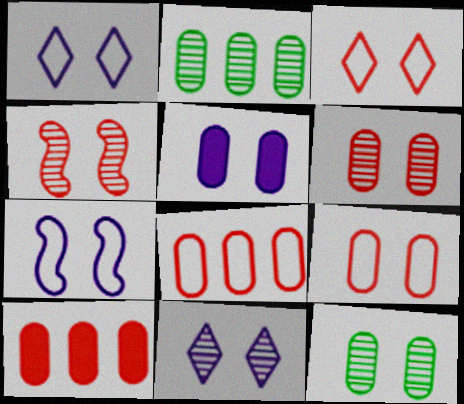[[4, 11, 12], 
[5, 7, 11], 
[5, 9, 12]]